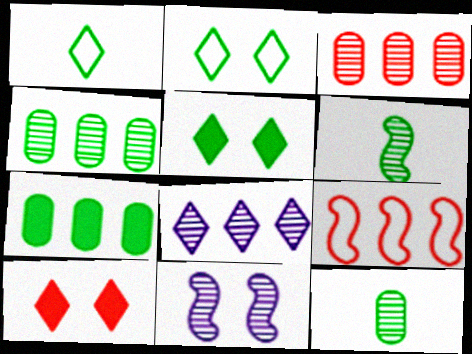[[1, 8, 10], 
[2, 6, 7], 
[7, 8, 9]]